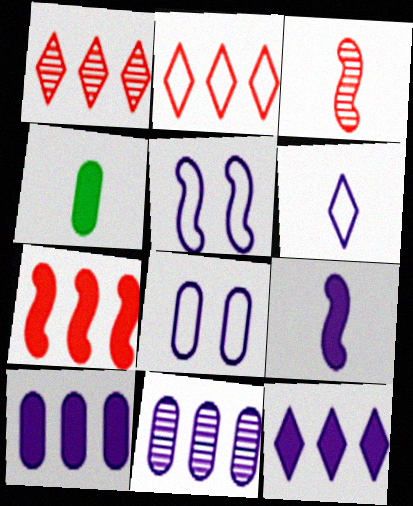[[1, 4, 5], 
[3, 4, 6]]